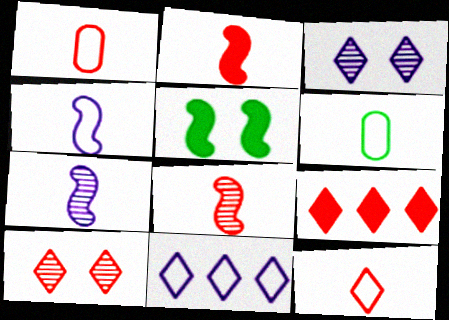[[4, 6, 12], 
[9, 10, 12]]